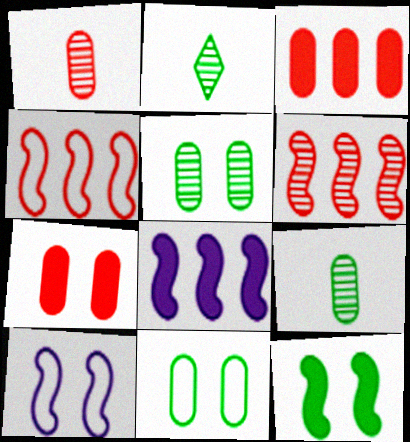[[2, 3, 10]]